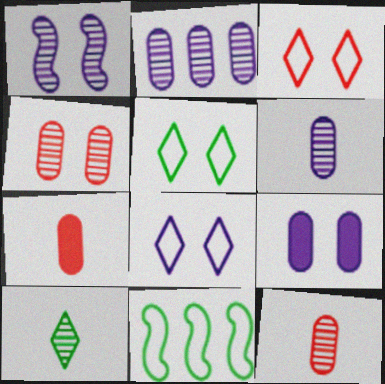[[1, 8, 9], 
[3, 5, 8]]